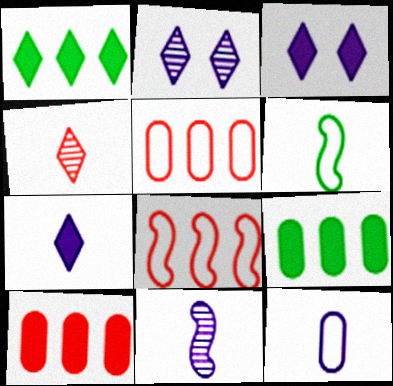[[2, 6, 10], 
[7, 11, 12]]